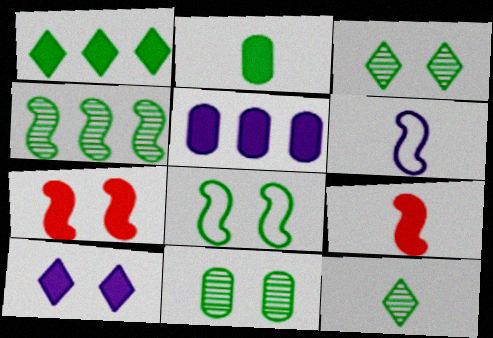[[4, 6, 7], 
[4, 11, 12]]